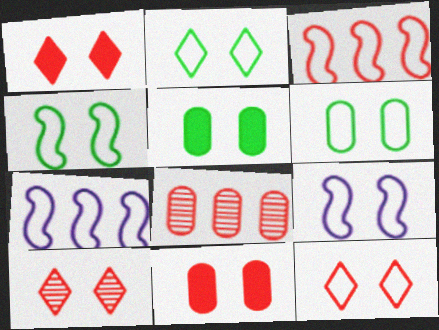[[1, 10, 12], 
[2, 4, 6], 
[5, 9, 10], 
[6, 9, 12]]